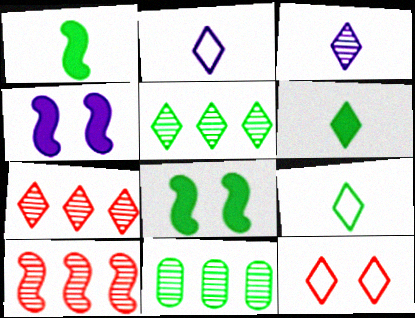[[8, 9, 11]]